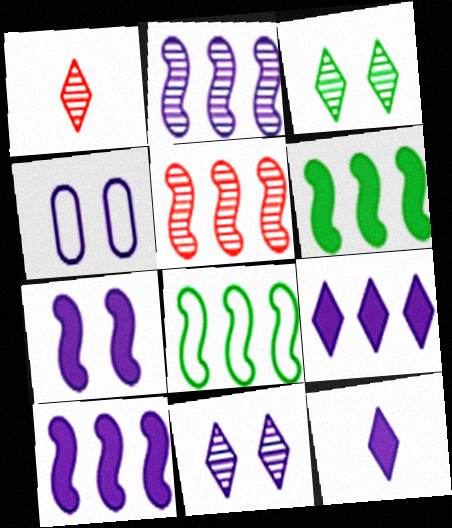[[1, 4, 6], 
[2, 4, 12], 
[4, 7, 11], 
[5, 8, 10]]